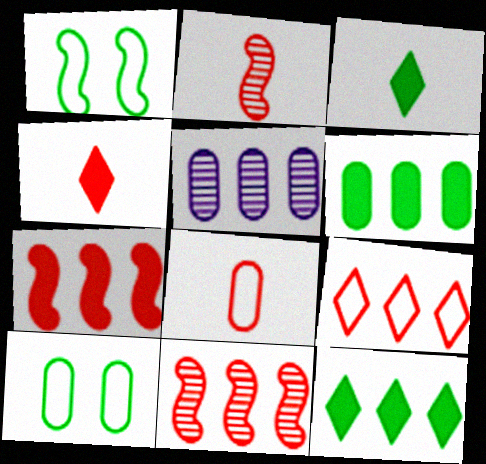[[1, 4, 5], 
[2, 4, 8]]